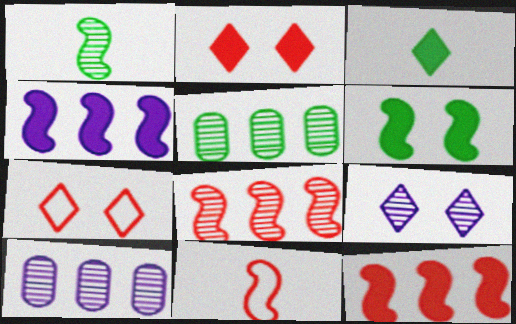[]